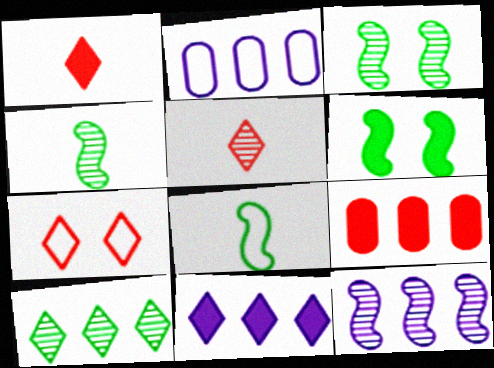[[1, 2, 3], 
[2, 5, 6], 
[2, 7, 8], 
[2, 11, 12]]